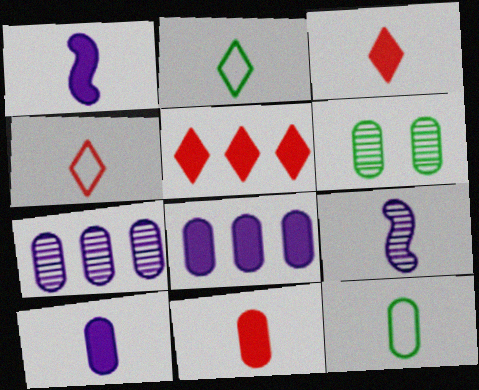[[2, 9, 11], 
[3, 9, 12]]